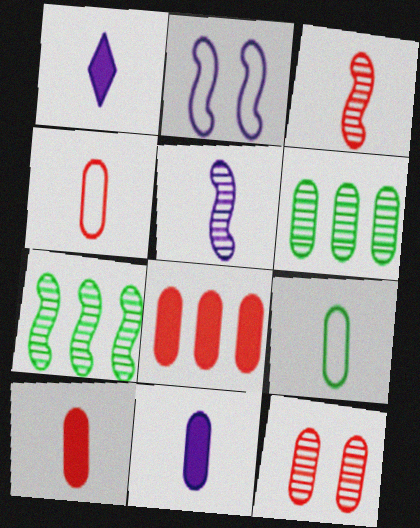[[1, 3, 9], 
[4, 8, 12]]